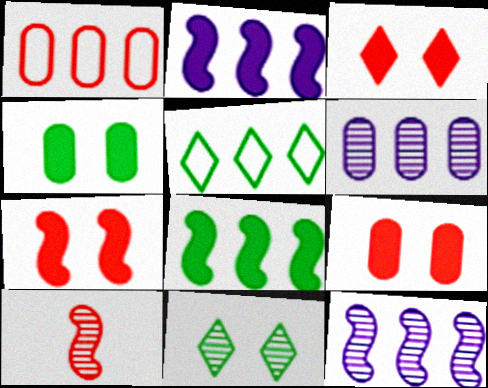[[1, 3, 10], 
[3, 7, 9], 
[6, 10, 11]]